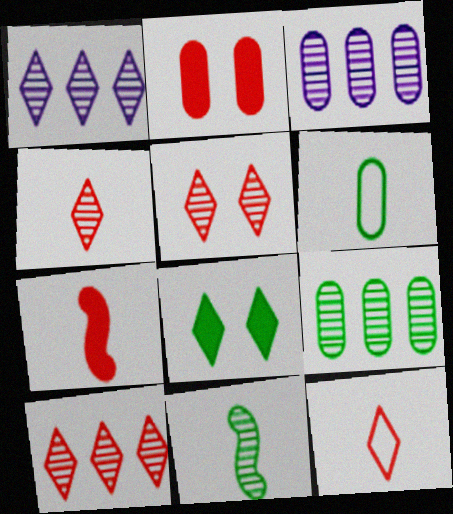[[1, 8, 12], 
[2, 3, 6], 
[3, 5, 11], 
[4, 5, 10]]